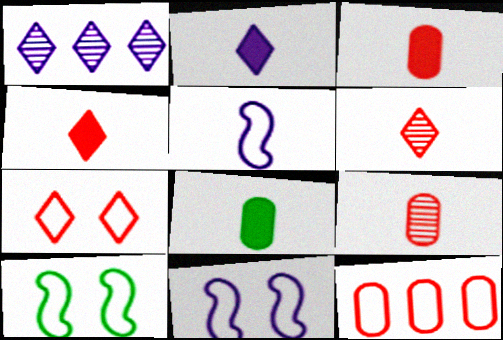[[1, 3, 10], 
[5, 6, 8]]